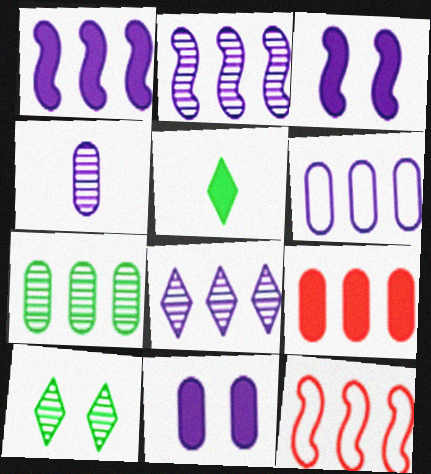[[1, 6, 8], 
[3, 5, 9], 
[4, 6, 11], 
[6, 7, 9]]